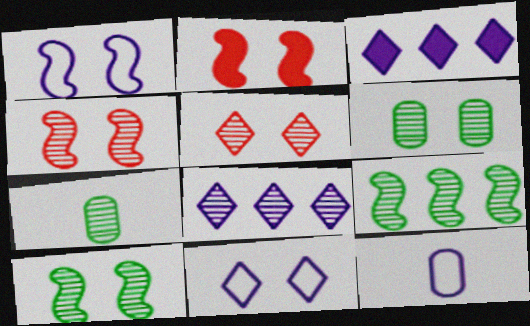[[1, 2, 10], 
[2, 6, 11], 
[4, 7, 8]]